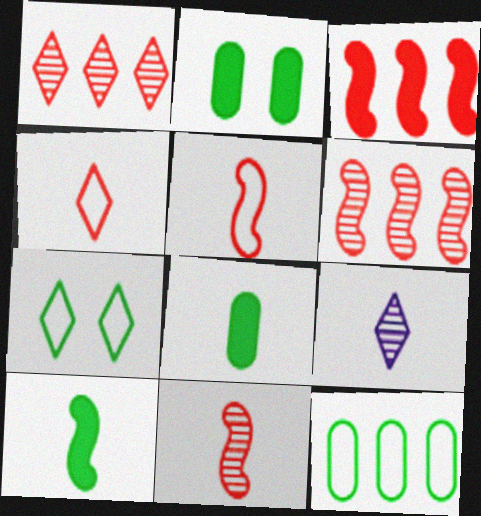[[5, 8, 9]]